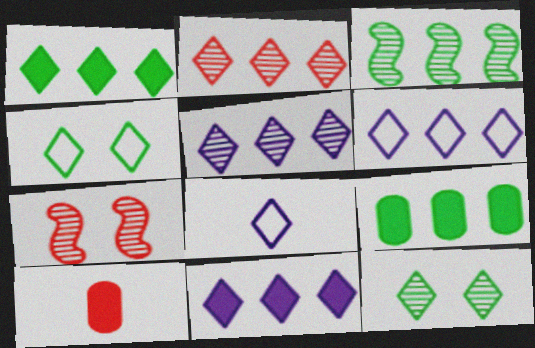[[1, 2, 6], 
[5, 6, 11], 
[7, 8, 9]]